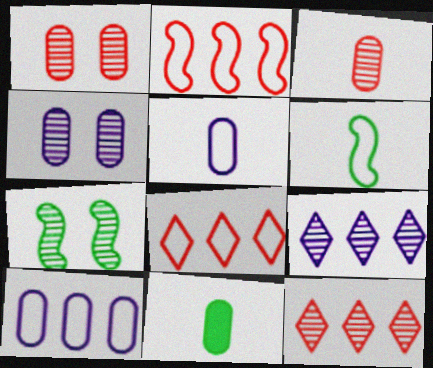[[1, 10, 11], 
[3, 5, 11], 
[3, 7, 9]]